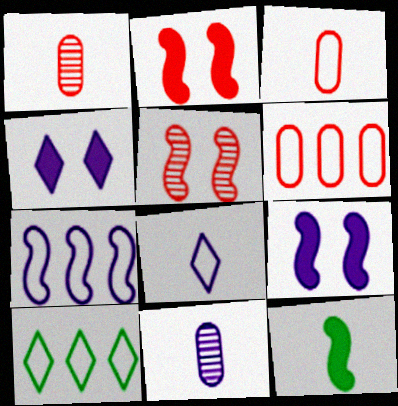[[1, 8, 12], 
[1, 9, 10], 
[2, 10, 11], 
[4, 7, 11], 
[5, 7, 12], 
[6, 7, 10]]